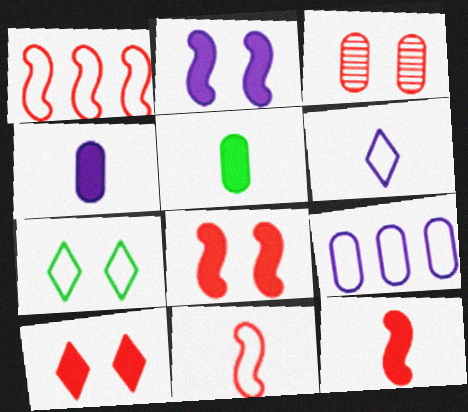[[2, 3, 7], 
[3, 5, 9], 
[7, 9, 11]]